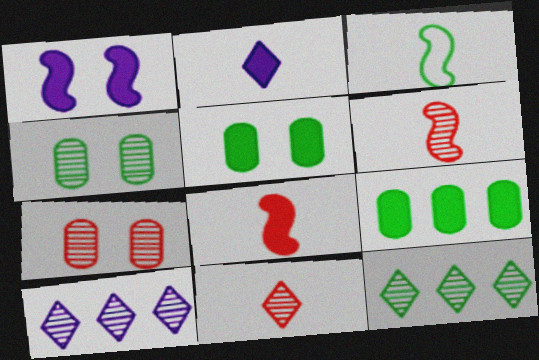[[3, 5, 12], 
[4, 6, 10]]